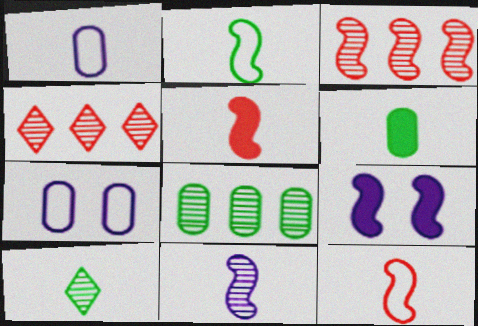[[1, 5, 10], 
[2, 3, 9], 
[2, 5, 11], 
[2, 6, 10]]